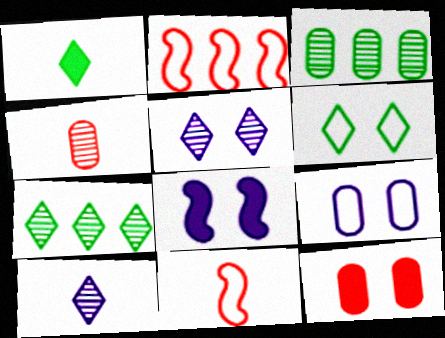[[1, 6, 7], 
[5, 8, 9]]